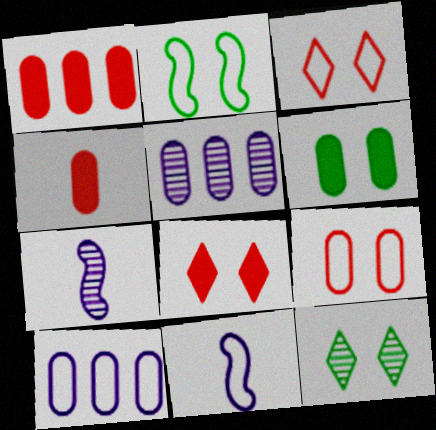[[1, 11, 12], 
[2, 6, 12]]